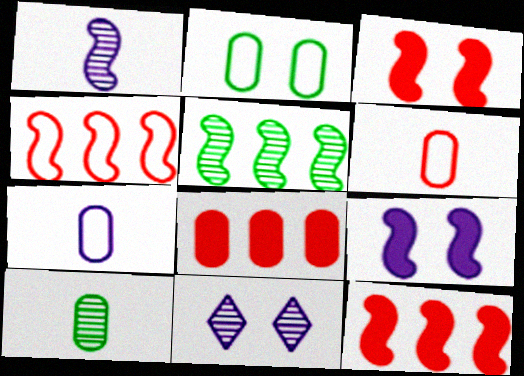[[2, 3, 11]]